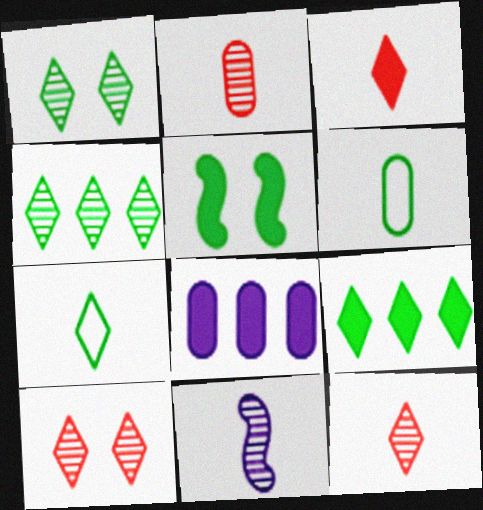[[1, 7, 9], 
[3, 5, 8], 
[3, 6, 11], 
[4, 5, 6]]